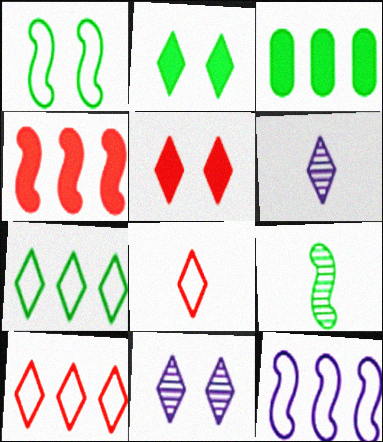[[2, 6, 10], 
[5, 6, 7]]